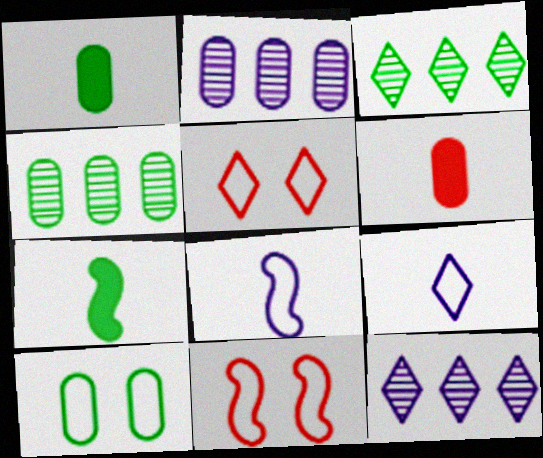[[1, 4, 10], 
[1, 11, 12], 
[2, 5, 7], 
[2, 6, 10], 
[3, 7, 10]]